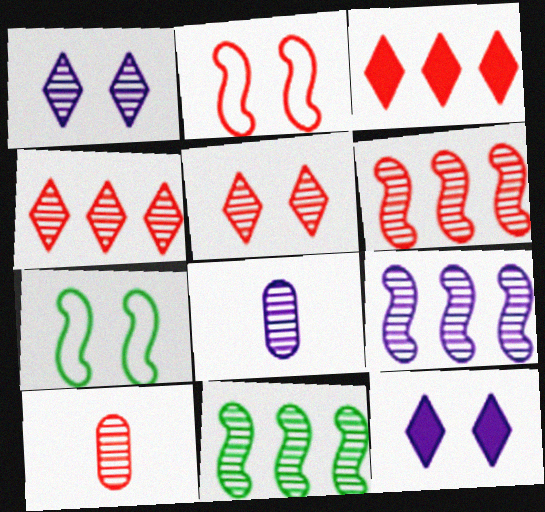[[1, 8, 9], 
[1, 10, 11], 
[2, 3, 10], 
[3, 7, 8], 
[5, 6, 10], 
[5, 8, 11], 
[6, 9, 11]]